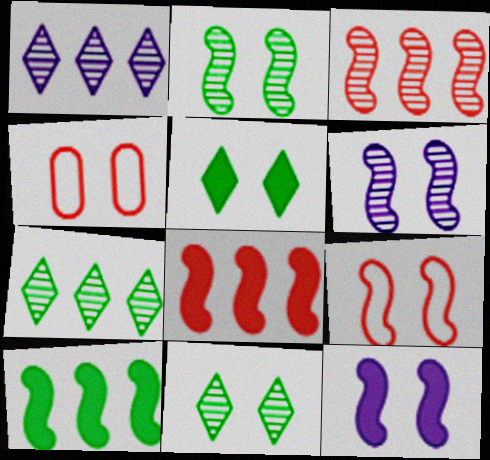[[2, 9, 12], 
[4, 5, 6], 
[4, 11, 12]]